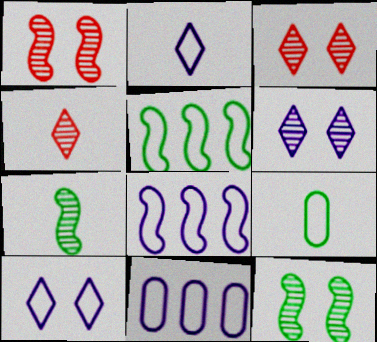[]